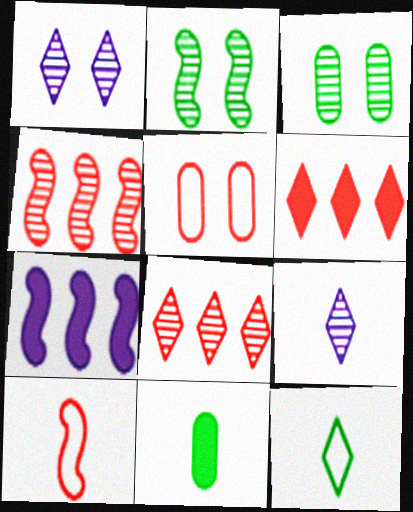[[1, 6, 12], 
[2, 7, 10], 
[3, 4, 9], 
[9, 10, 11]]